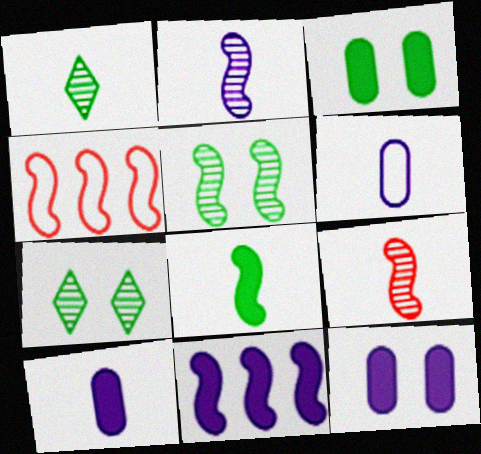[[1, 4, 12], 
[4, 7, 10]]